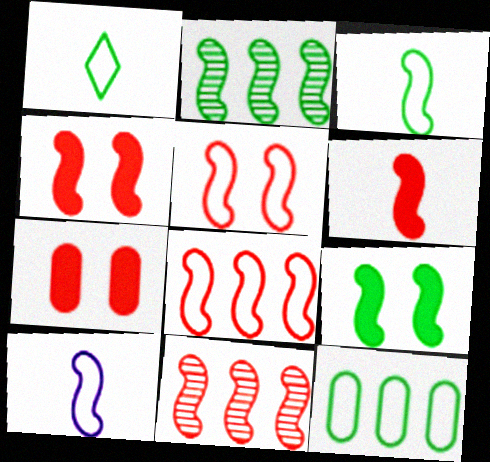[[2, 3, 9], 
[2, 4, 10], 
[5, 6, 11], 
[9, 10, 11]]